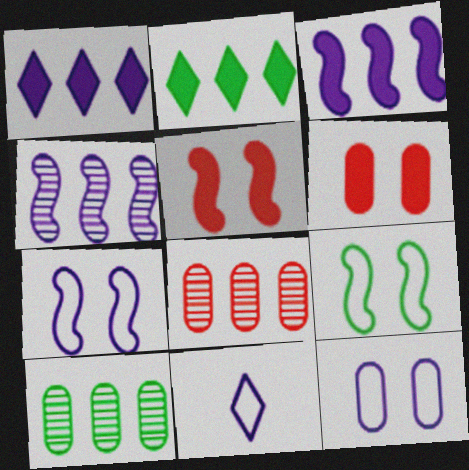[[5, 10, 11]]